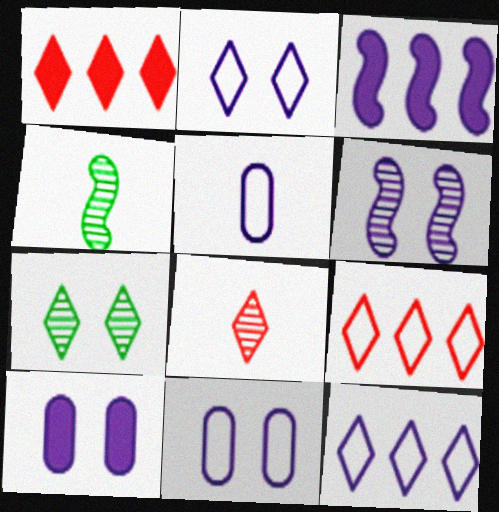[[1, 4, 11], 
[2, 6, 10], 
[4, 9, 10]]